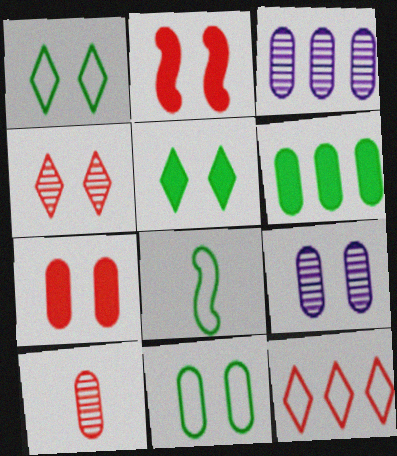[[1, 2, 9], 
[2, 10, 12], 
[7, 9, 11]]